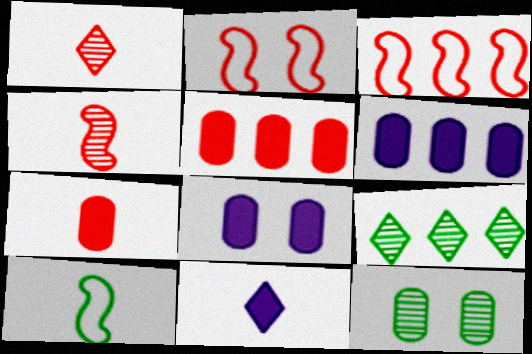[[1, 2, 5], 
[3, 6, 9], 
[3, 11, 12]]